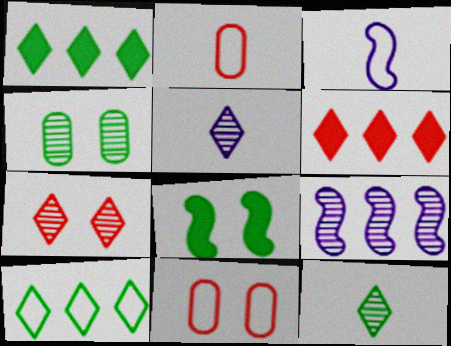[[3, 4, 6], 
[3, 10, 11]]